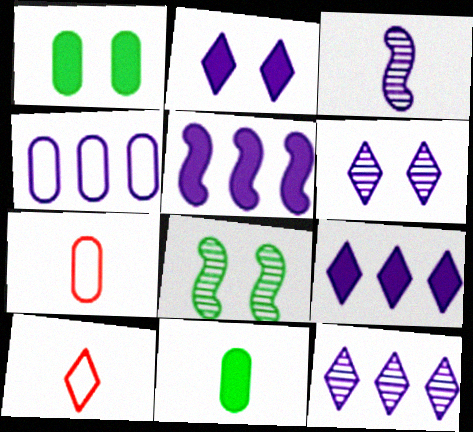[[2, 3, 4], 
[3, 10, 11], 
[4, 5, 12], 
[7, 8, 9]]